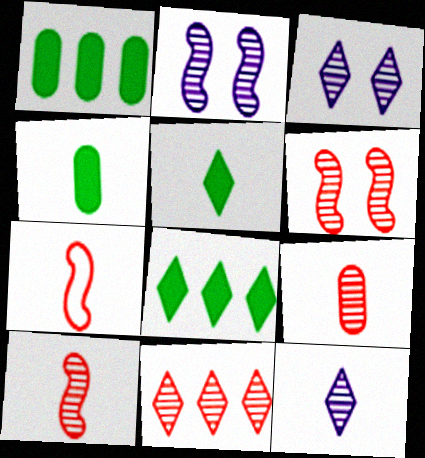[[1, 3, 7], 
[4, 7, 12], 
[6, 9, 11]]